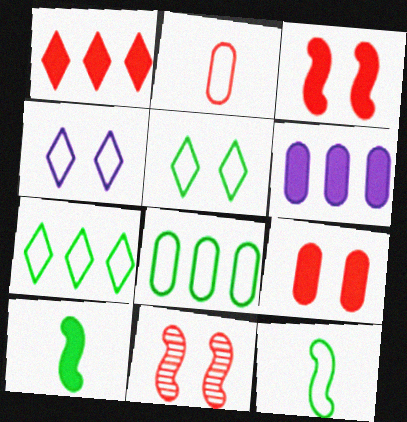[[1, 2, 11], 
[5, 8, 12]]